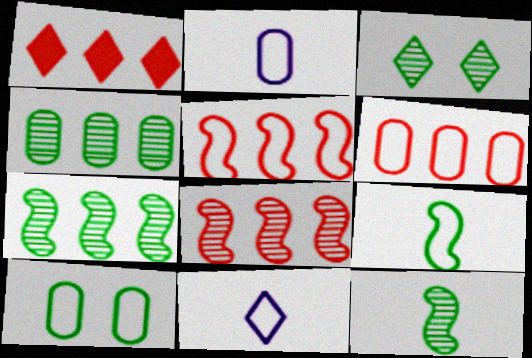[[1, 3, 11], 
[1, 6, 8], 
[2, 6, 10], 
[3, 4, 12], 
[5, 10, 11]]